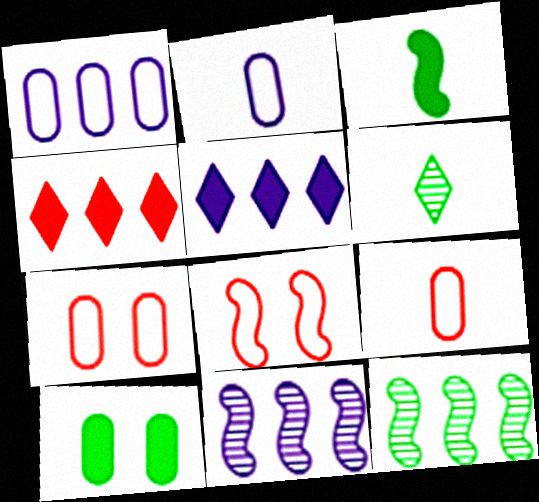[[1, 4, 12], 
[1, 5, 11], 
[3, 8, 11]]